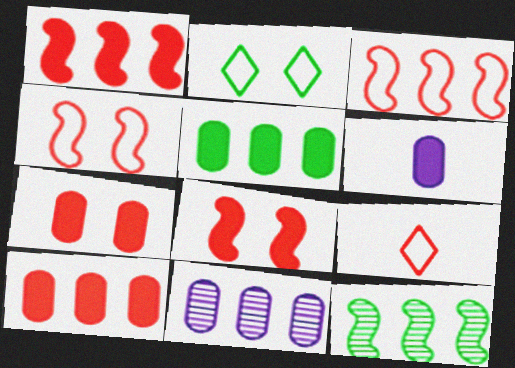[[5, 6, 7]]